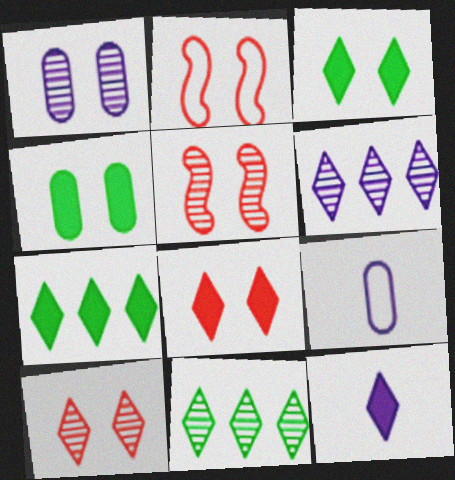[[1, 2, 3], 
[5, 7, 9], 
[7, 8, 12]]